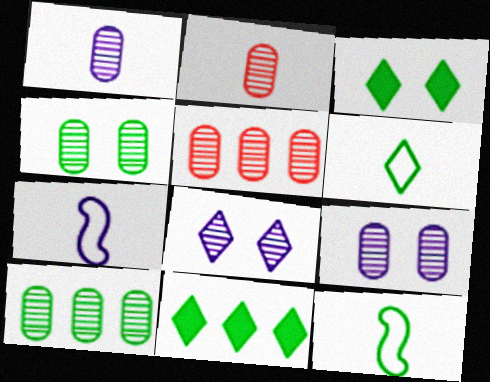[[1, 4, 5], 
[2, 9, 10], 
[3, 5, 7], 
[3, 10, 12], 
[4, 11, 12]]